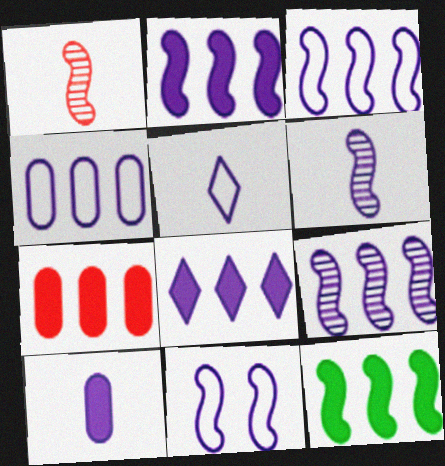[[1, 11, 12], 
[2, 3, 9], 
[2, 6, 11], 
[4, 5, 11], 
[4, 8, 9], 
[5, 6, 10], 
[7, 8, 12]]